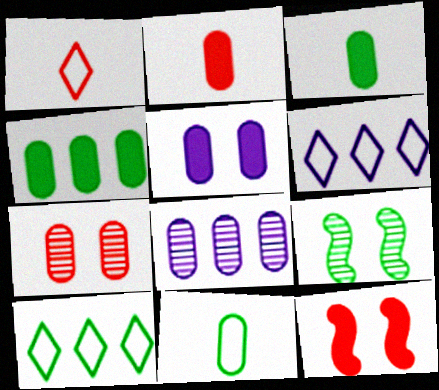[[2, 4, 5], 
[2, 6, 9], 
[3, 9, 10]]